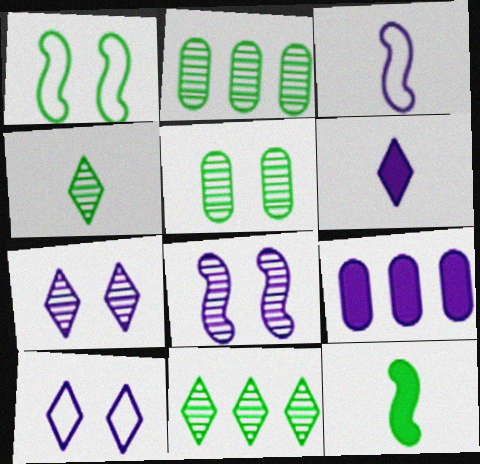[[3, 7, 9]]